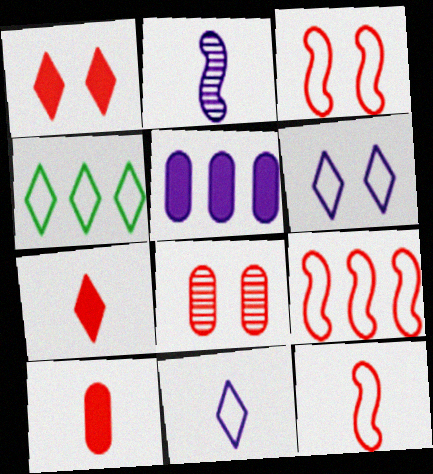[[1, 3, 8], 
[2, 5, 6], 
[3, 9, 12], 
[7, 8, 9]]